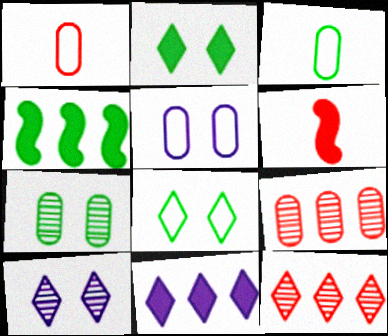[[1, 4, 10]]